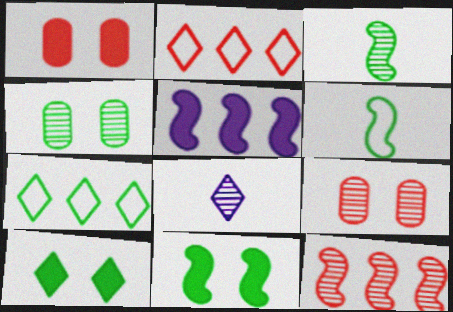[[2, 8, 10], 
[4, 8, 12]]